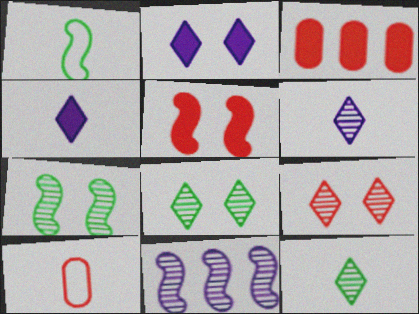[[1, 5, 11]]